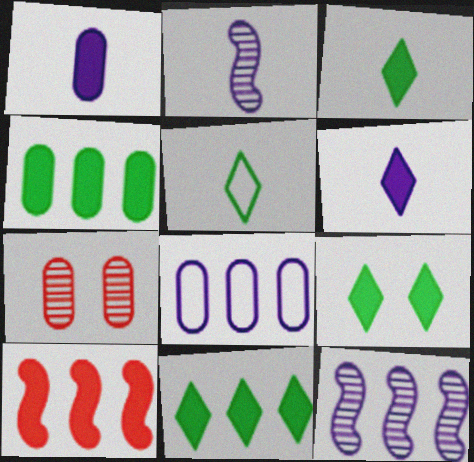[[1, 9, 10], 
[3, 9, 11]]